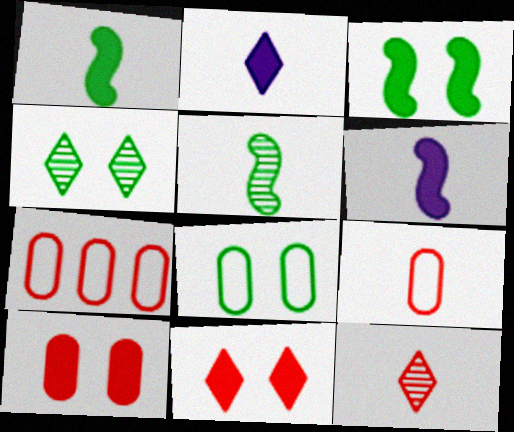[[2, 5, 9], 
[3, 4, 8], 
[4, 6, 7]]